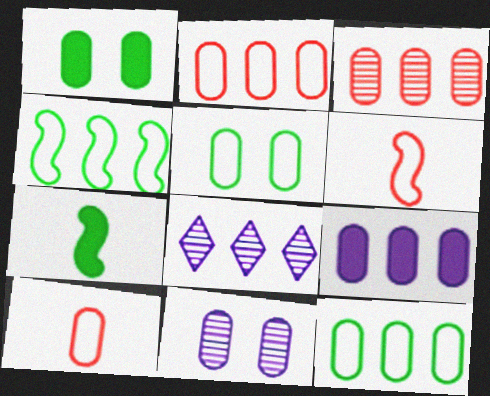[[1, 6, 8], 
[3, 9, 12]]